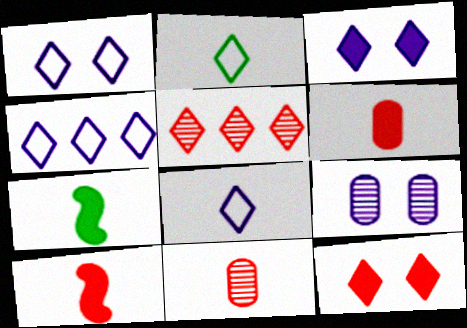[[1, 4, 8], 
[2, 3, 5], 
[7, 8, 11]]